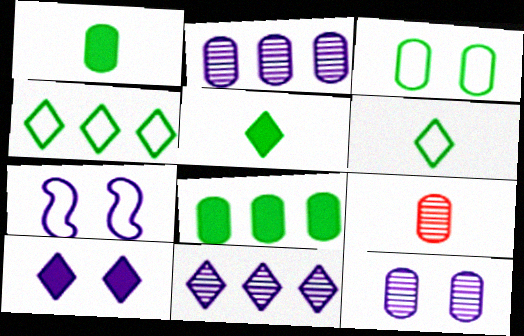[[7, 10, 12]]